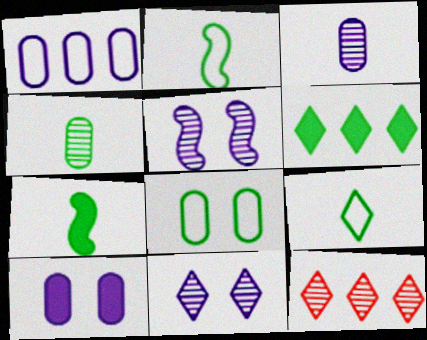[[1, 3, 10], 
[2, 10, 12], 
[4, 5, 12], 
[4, 7, 9]]